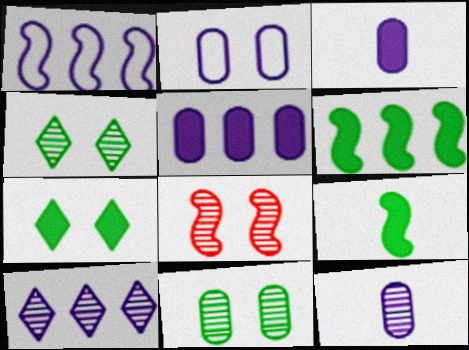[[1, 5, 10], 
[1, 8, 9], 
[2, 5, 12], 
[2, 7, 8]]